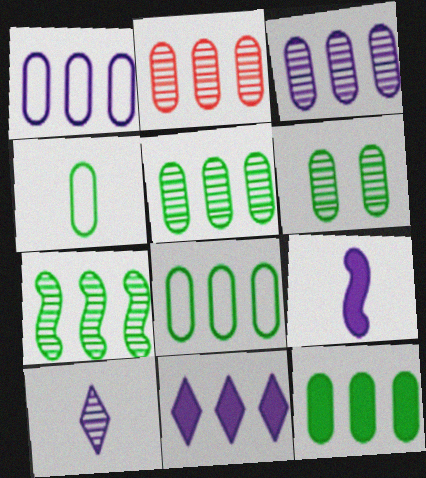[[1, 2, 12], 
[2, 3, 5], 
[4, 6, 12], 
[5, 8, 12]]